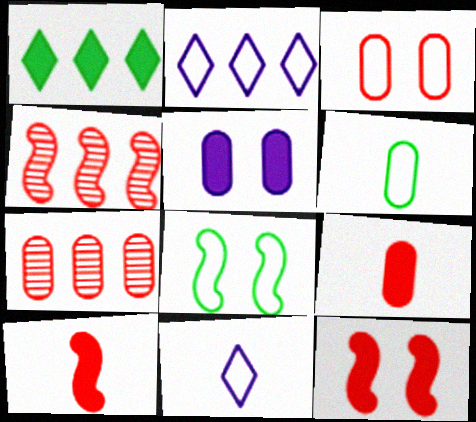[[1, 5, 10], 
[3, 7, 9], 
[5, 6, 7]]